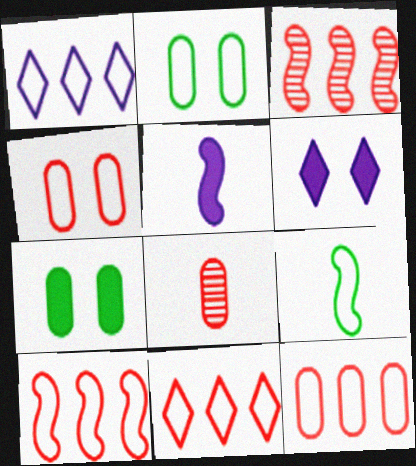[[1, 4, 9], 
[10, 11, 12]]